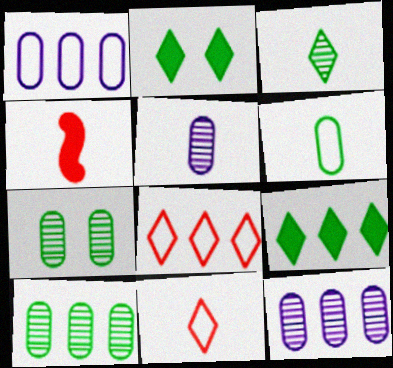[]